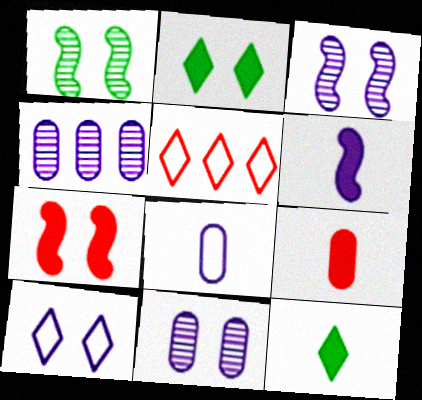[[4, 6, 10], 
[6, 9, 12]]